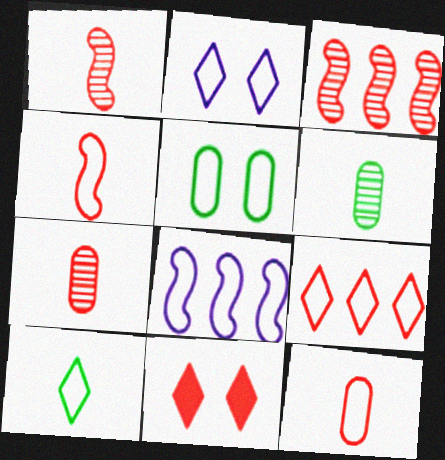[[2, 9, 10], 
[3, 11, 12], 
[6, 8, 11]]